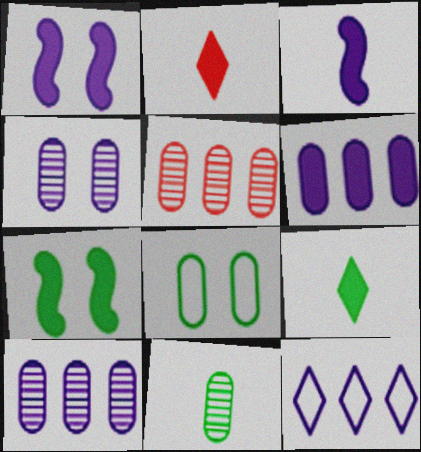[[2, 6, 7], 
[3, 4, 12], 
[4, 5, 11]]